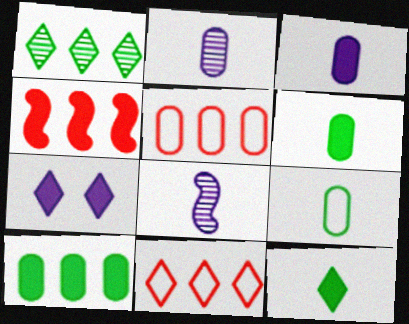[[4, 6, 7]]